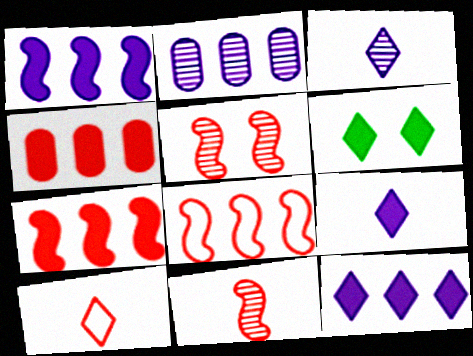[[4, 5, 10]]